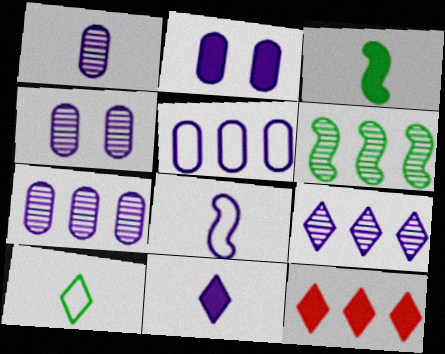[[1, 2, 5], 
[1, 4, 7], 
[1, 8, 11], 
[2, 3, 12], 
[2, 8, 9], 
[5, 6, 12]]